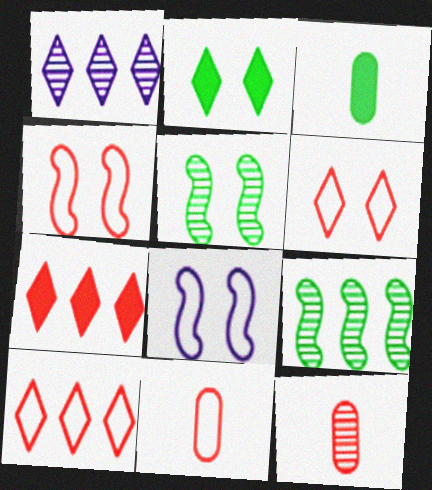[[1, 3, 4], 
[1, 5, 12], 
[4, 7, 12], 
[4, 10, 11]]